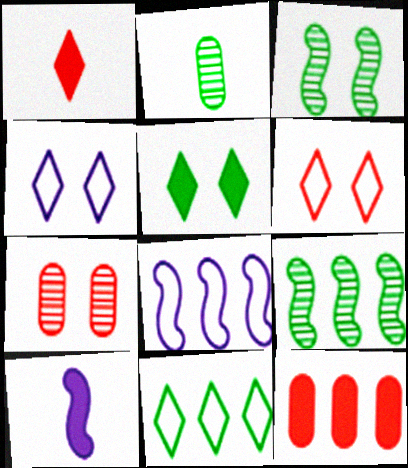[[5, 10, 12], 
[7, 10, 11]]